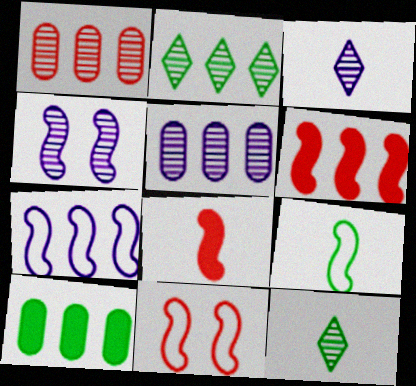[[1, 4, 12], 
[3, 4, 5], 
[3, 10, 11], 
[4, 6, 9], 
[7, 9, 11]]